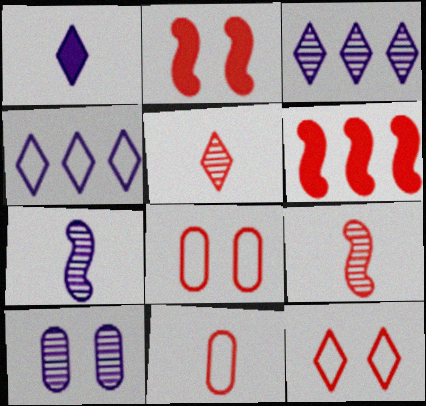[[3, 7, 10], 
[5, 6, 8]]